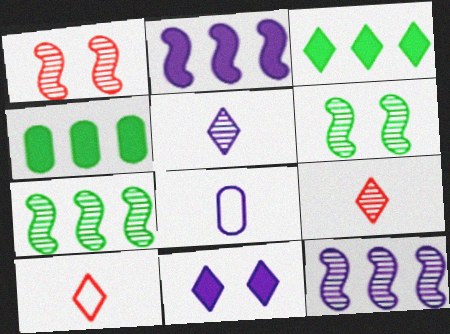[[1, 3, 8], 
[8, 11, 12]]